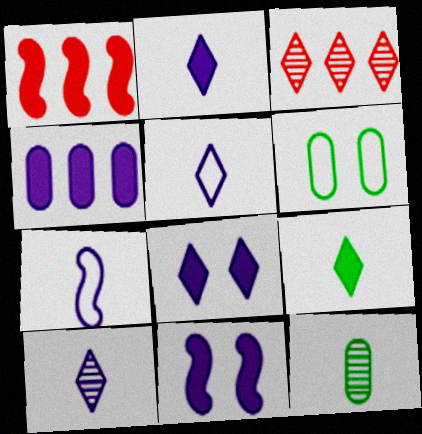[[1, 6, 10], 
[2, 4, 11], 
[2, 5, 10]]